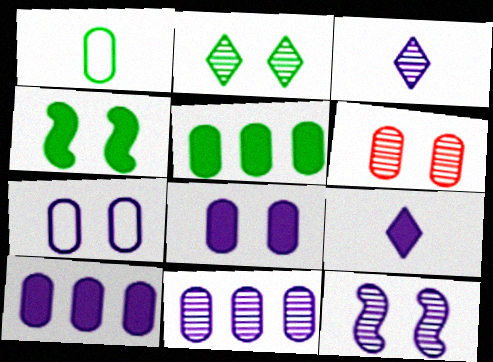[[1, 6, 10], 
[2, 6, 12], 
[3, 11, 12]]